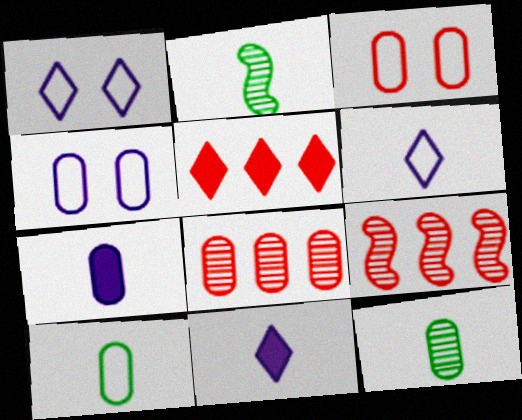[[2, 4, 5]]